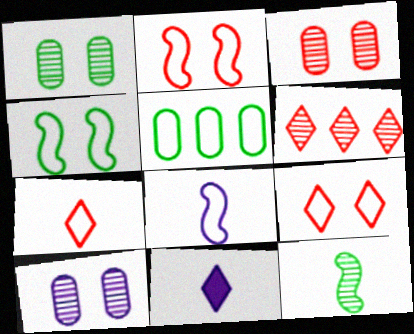[[1, 3, 10], 
[5, 8, 9], 
[6, 10, 12]]